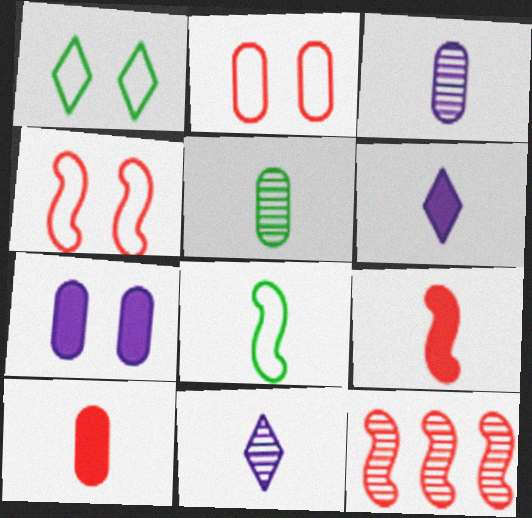[[4, 9, 12], 
[8, 10, 11]]